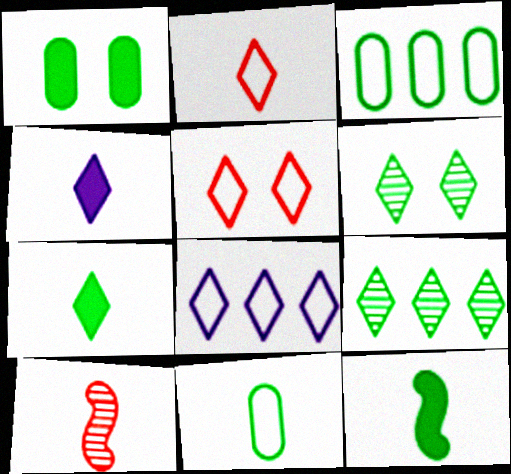[[1, 8, 10], 
[3, 6, 12], 
[4, 5, 9], 
[4, 10, 11]]